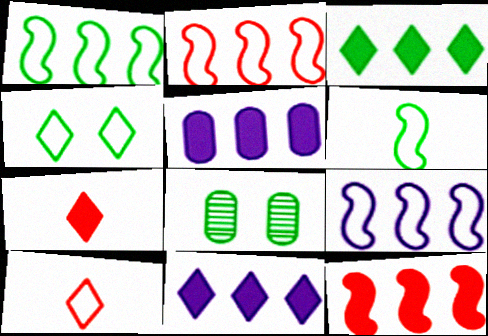[[1, 2, 9], 
[3, 5, 12], 
[3, 6, 8], 
[7, 8, 9]]